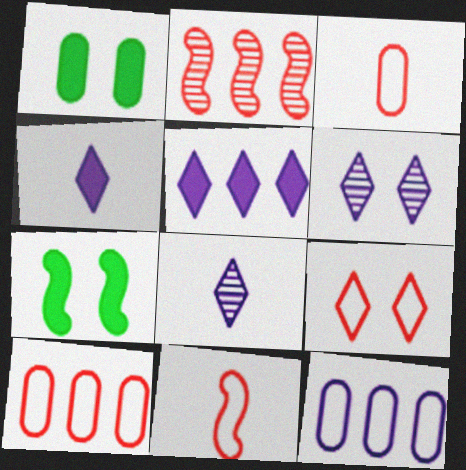[[7, 8, 10], 
[9, 10, 11]]